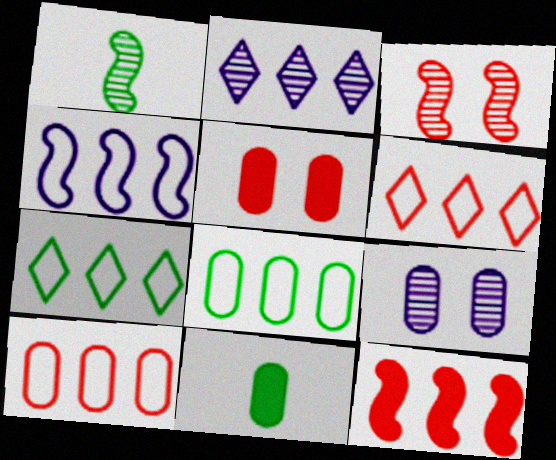[[2, 8, 12], 
[4, 6, 8], 
[4, 7, 10], 
[9, 10, 11]]